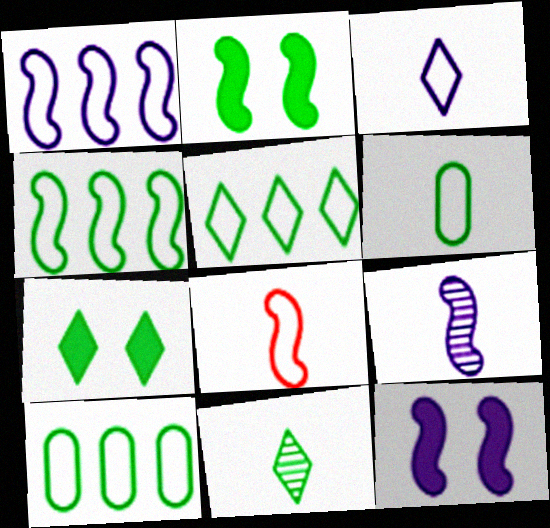[[1, 9, 12], 
[2, 10, 11], 
[3, 6, 8], 
[4, 5, 10], 
[5, 7, 11]]